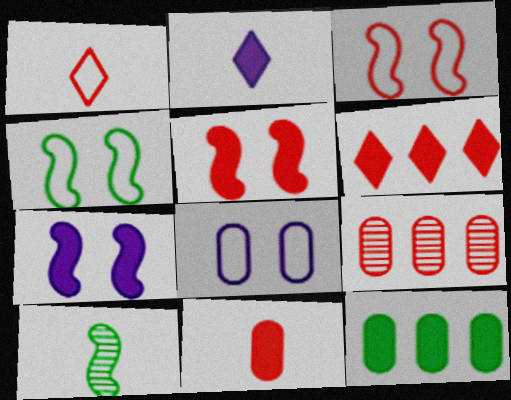[[1, 5, 9], 
[2, 4, 9], 
[2, 5, 12], 
[5, 6, 11], 
[6, 8, 10]]